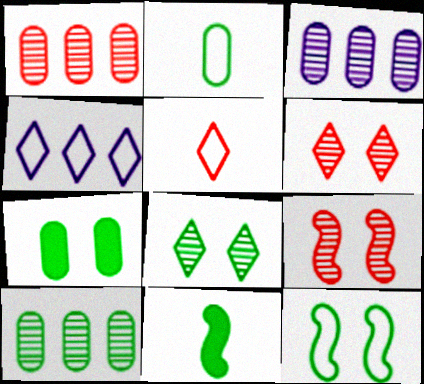[[1, 3, 10], 
[2, 7, 10], 
[7, 8, 12]]